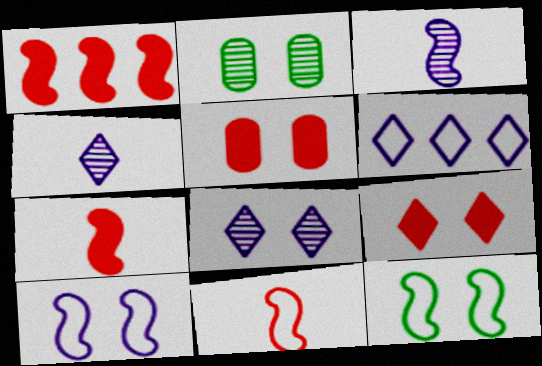[[1, 3, 12], 
[2, 6, 7], 
[2, 9, 10], 
[5, 8, 12]]